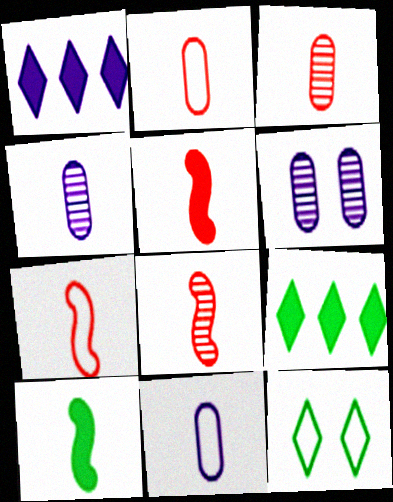[[5, 7, 8], 
[6, 7, 9]]